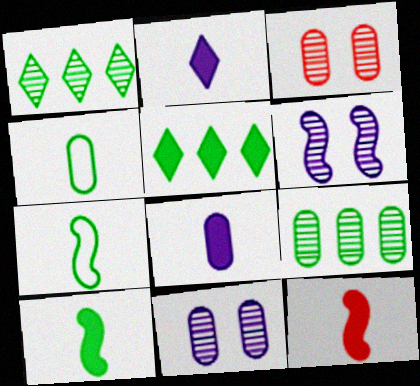[]